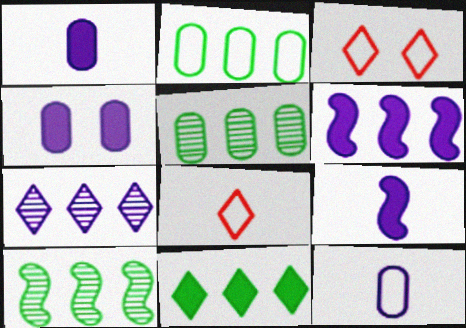[[1, 3, 10], 
[2, 10, 11], 
[3, 5, 9], 
[4, 8, 10]]